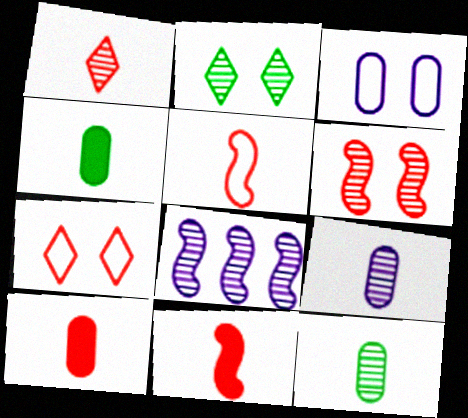[[1, 5, 10], 
[4, 7, 8]]